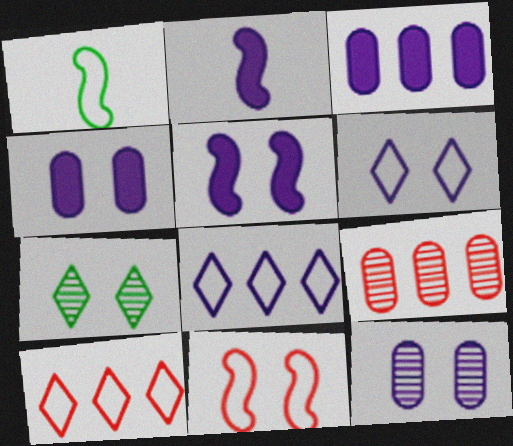[[2, 8, 12], 
[4, 7, 11], 
[5, 6, 12]]